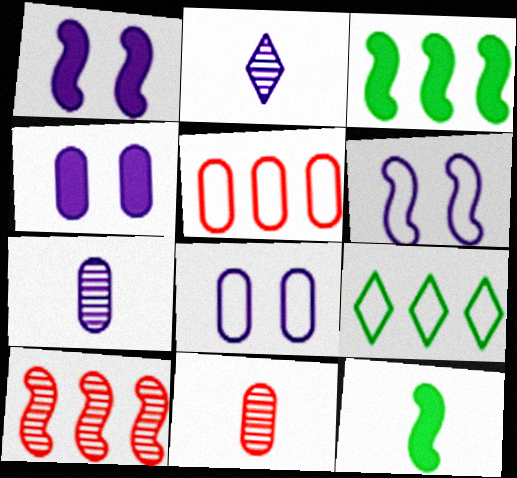[[1, 9, 11], 
[6, 10, 12]]